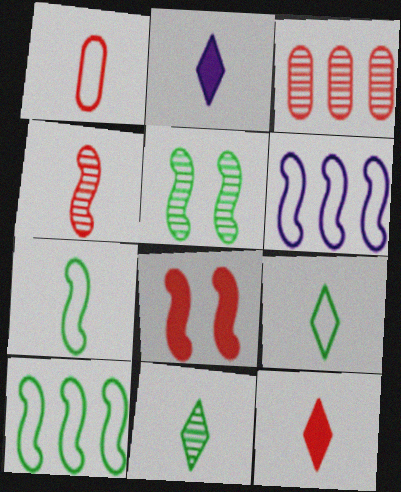[[1, 4, 12]]